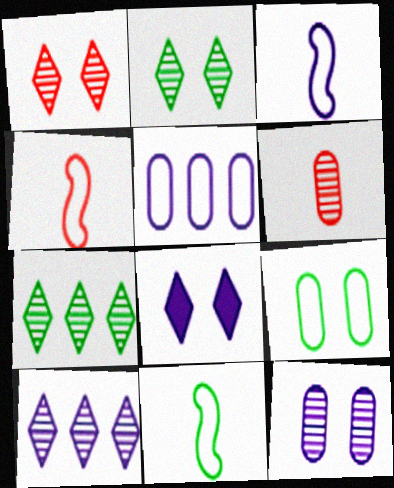[[3, 4, 11]]